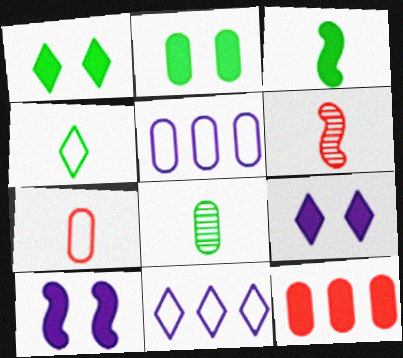[[1, 5, 6], 
[2, 6, 11], 
[3, 4, 8], 
[3, 9, 12]]